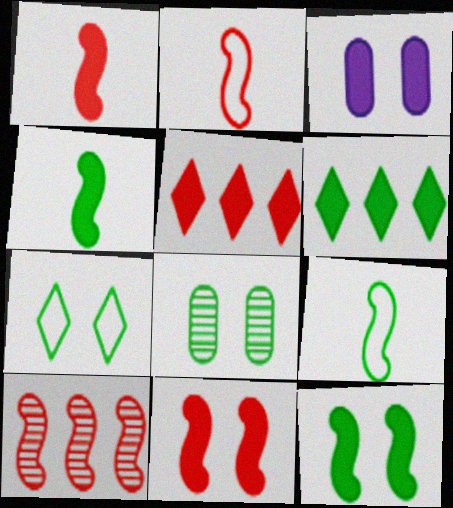[[1, 3, 6], 
[2, 10, 11], 
[3, 4, 5], 
[6, 8, 9], 
[7, 8, 12]]